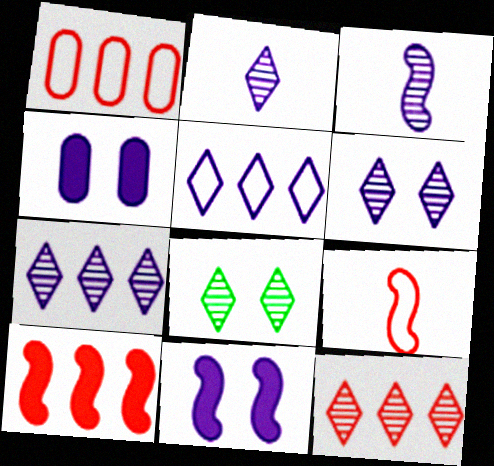[[1, 10, 12], 
[2, 6, 7], 
[2, 8, 12], 
[3, 4, 5]]